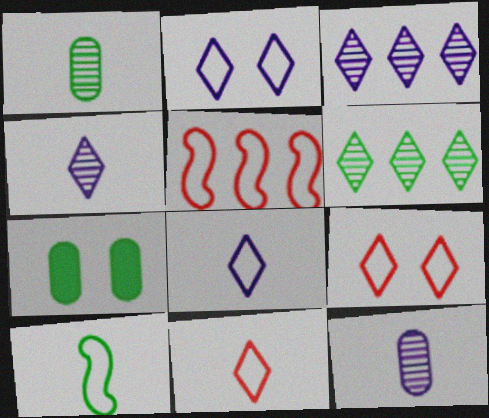[[4, 5, 7], 
[6, 7, 10]]